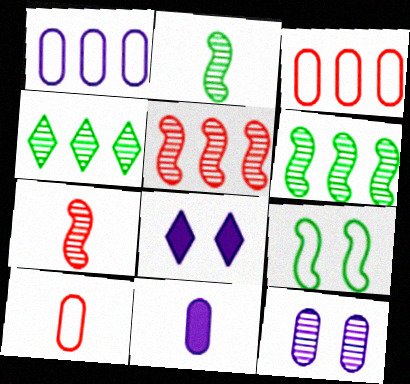[[1, 11, 12], 
[2, 3, 8], 
[4, 7, 12], 
[6, 8, 10]]